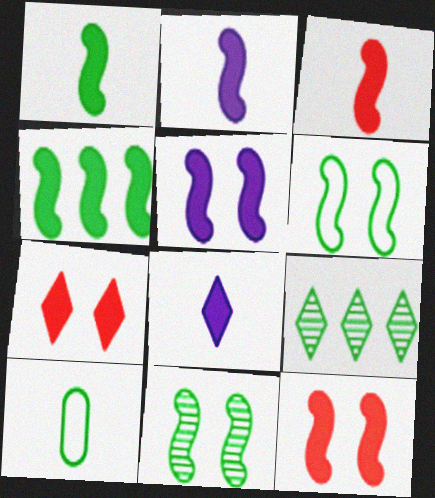[[1, 2, 3], 
[2, 4, 12], 
[3, 4, 5]]